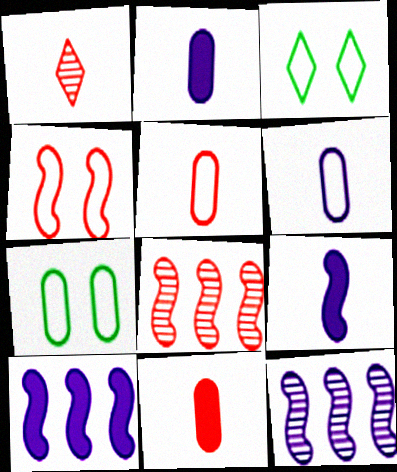[[1, 7, 10], 
[2, 3, 8], 
[3, 11, 12]]